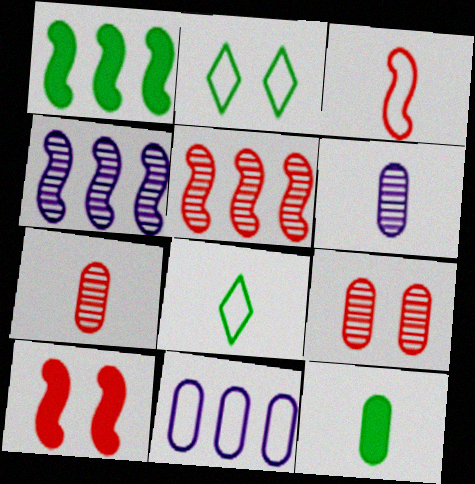[[2, 3, 11], 
[3, 5, 10], 
[9, 11, 12]]